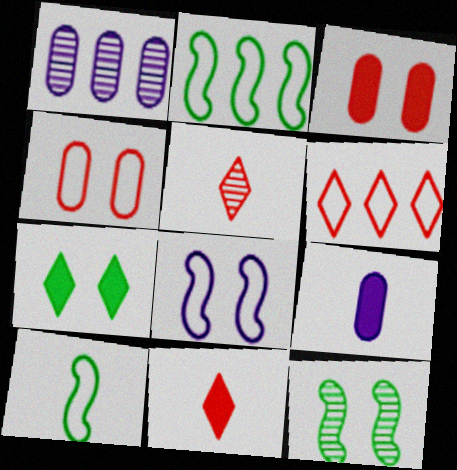[[1, 5, 12], 
[5, 9, 10], 
[6, 9, 12]]